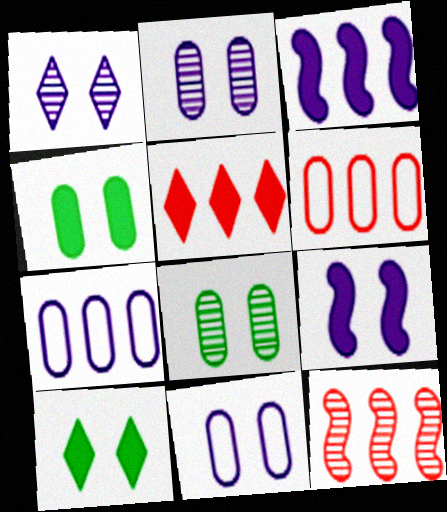[[1, 9, 11], 
[5, 6, 12]]